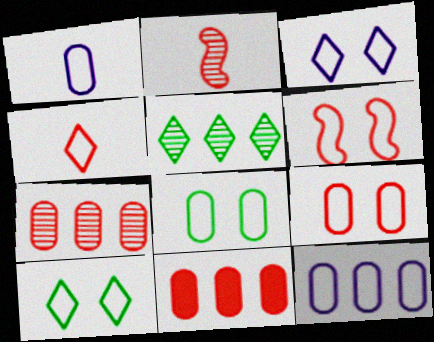[[3, 6, 8]]